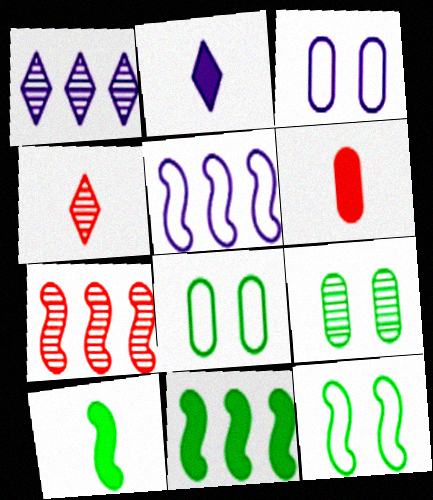[[1, 6, 12], 
[2, 6, 10], 
[2, 7, 8], 
[3, 4, 11], 
[5, 7, 11]]